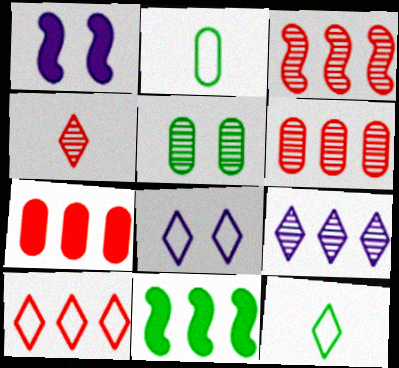[[1, 6, 12], 
[3, 7, 10], 
[5, 11, 12], 
[8, 10, 12]]